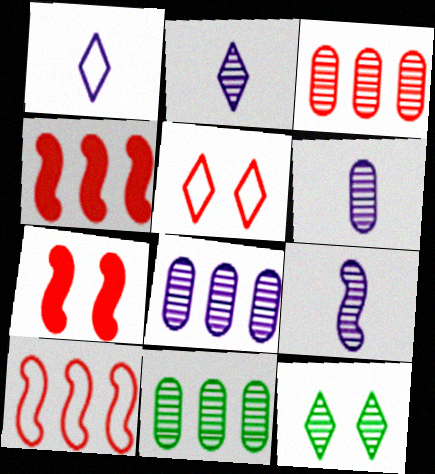[[1, 7, 11], 
[2, 6, 9], 
[3, 8, 11], 
[3, 9, 12]]